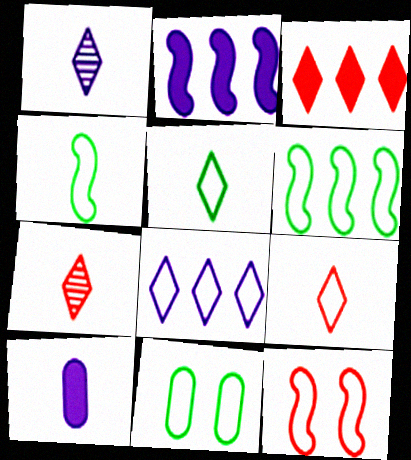[[2, 7, 11], 
[4, 7, 10], 
[5, 6, 11]]